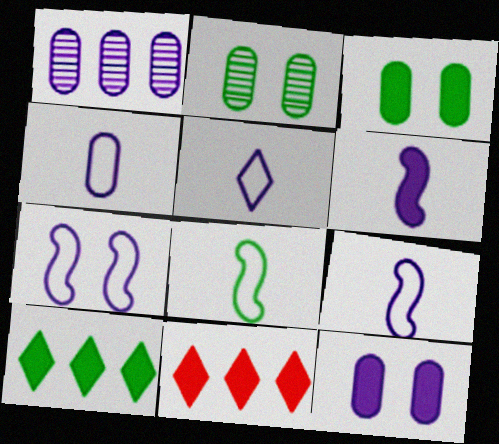[[1, 4, 12], 
[2, 8, 10], 
[2, 9, 11], 
[3, 6, 11], 
[4, 5, 9]]